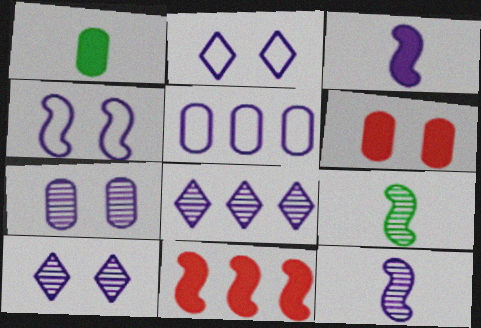[[3, 5, 10], 
[4, 9, 11], 
[7, 8, 12]]